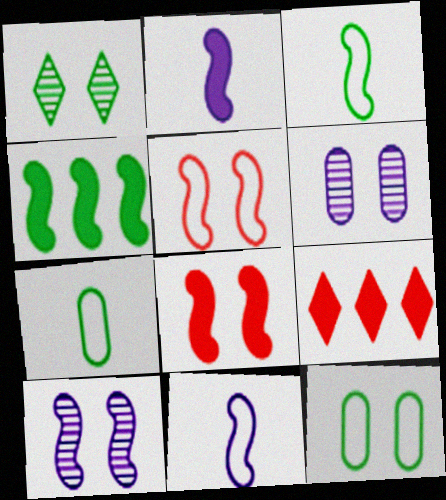[[1, 4, 7], 
[2, 4, 8], 
[3, 6, 9], 
[7, 9, 10]]